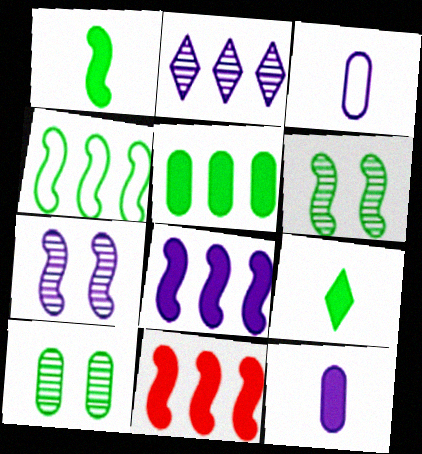[[1, 4, 6], 
[4, 9, 10]]